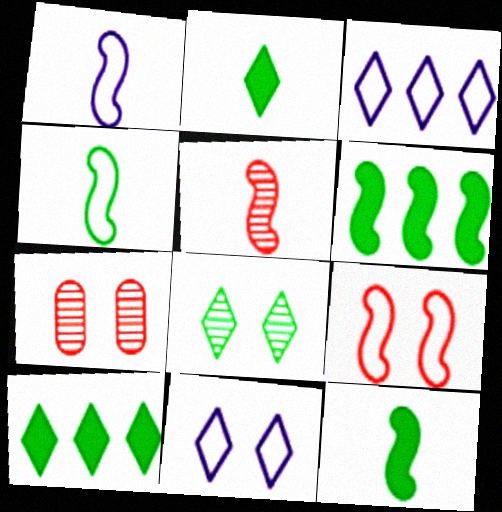[[1, 5, 12], 
[1, 7, 10], 
[3, 7, 12]]